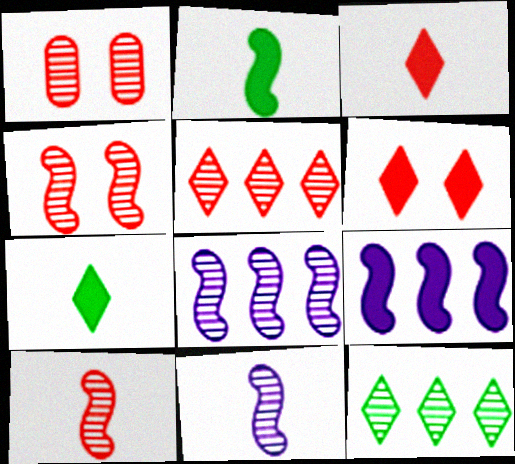[[1, 5, 10], 
[1, 11, 12]]